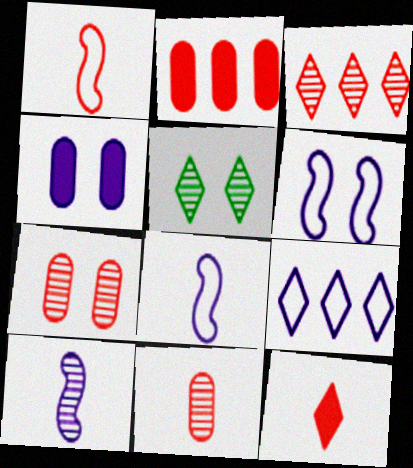[[1, 11, 12], 
[2, 5, 8], 
[4, 9, 10], 
[5, 9, 12]]